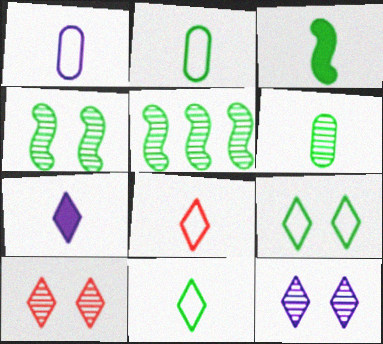[[3, 6, 11]]